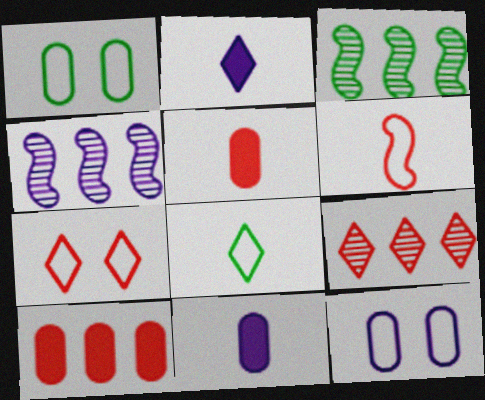[[2, 4, 12], 
[3, 7, 11]]